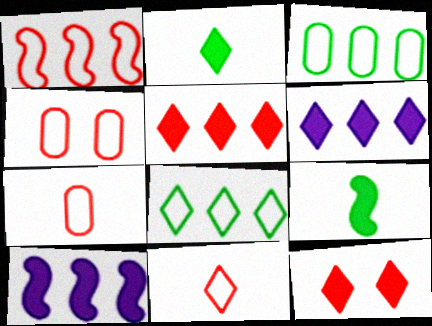[[1, 4, 11], 
[2, 6, 12]]